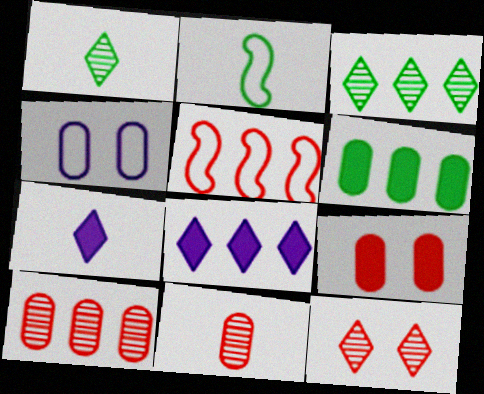[[2, 7, 11], 
[4, 6, 11]]